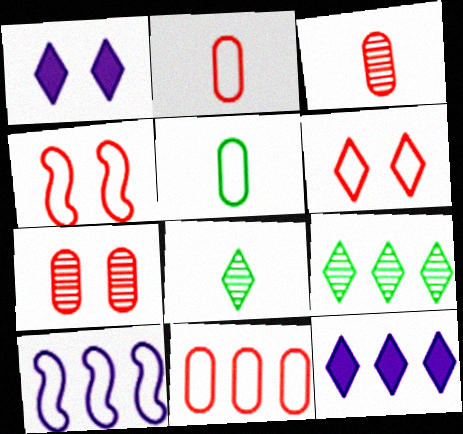[[5, 6, 10], 
[6, 8, 12]]